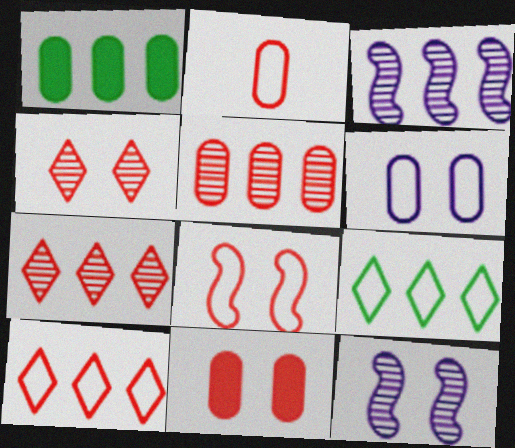[[1, 3, 10], 
[2, 5, 11], 
[2, 8, 10], 
[4, 8, 11]]